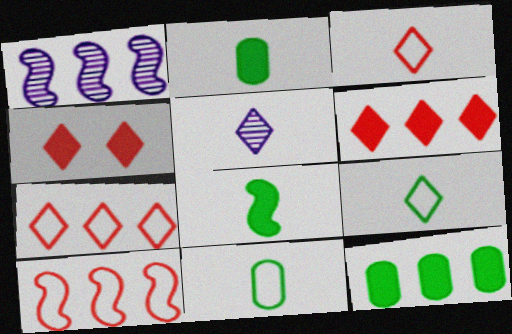[[1, 4, 11], 
[1, 7, 12]]